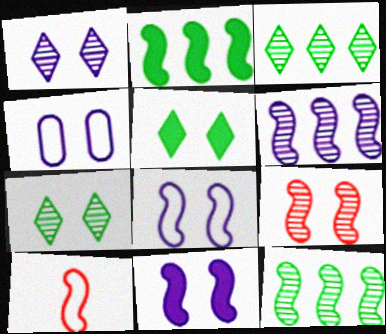[[1, 4, 11], 
[4, 5, 9], 
[10, 11, 12]]